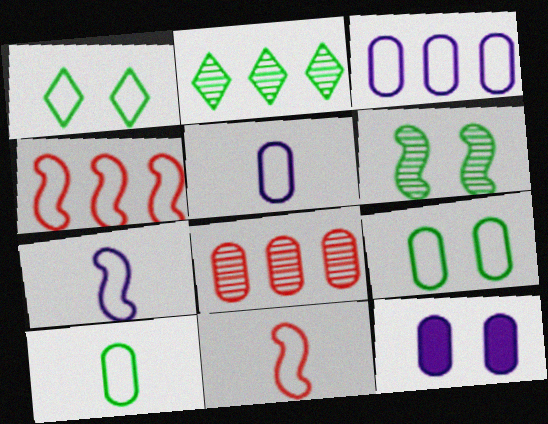[[1, 3, 11], 
[1, 4, 5], 
[2, 11, 12], 
[8, 10, 12]]